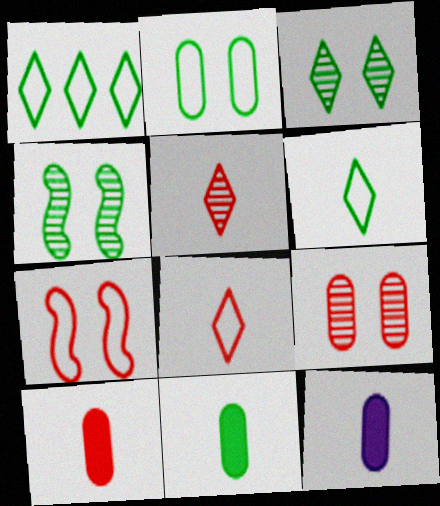[[1, 4, 11], 
[10, 11, 12]]